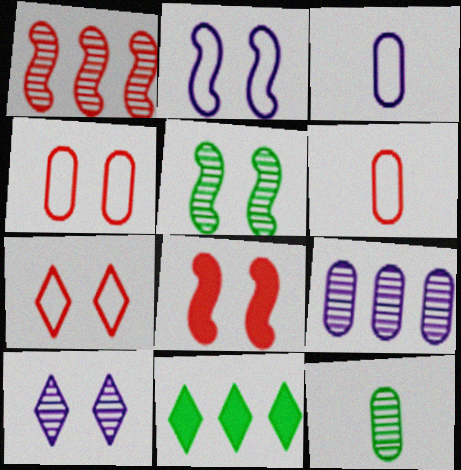[[1, 10, 12], 
[2, 5, 8]]